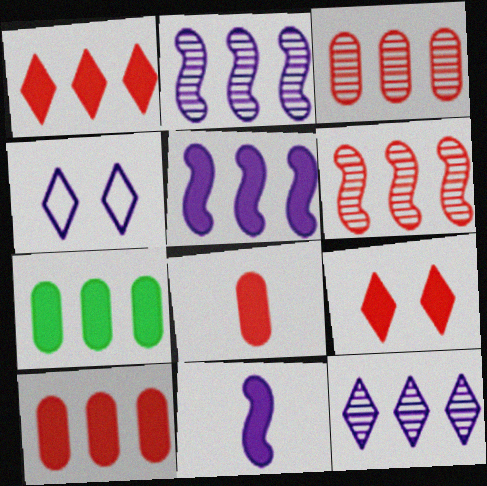[[1, 5, 7], 
[7, 9, 11]]